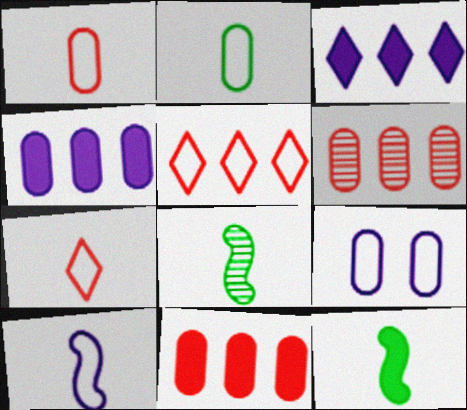[[2, 7, 10]]